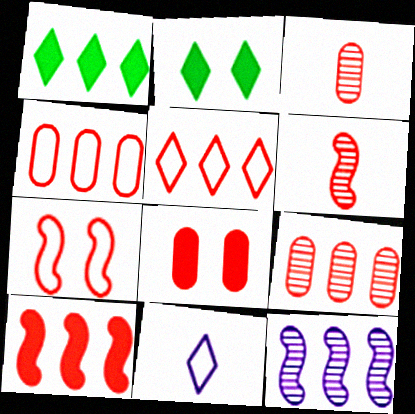[[1, 4, 12], 
[3, 4, 8], 
[5, 6, 8], 
[5, 9, 10], 
[6, 7, 10]]